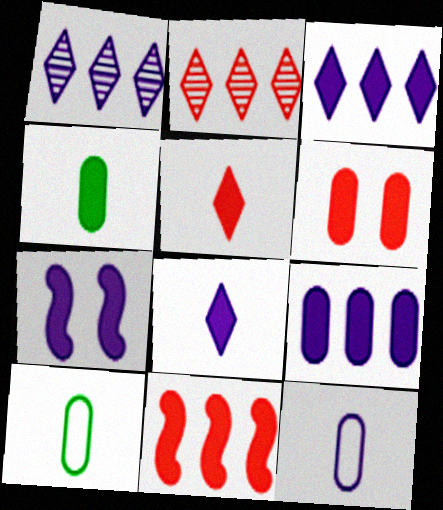[[1, 7, 12], 
[2, 7, 10], 
[4, 6, 9], 
[5, 6, 11], 
[7, 8, 9]]